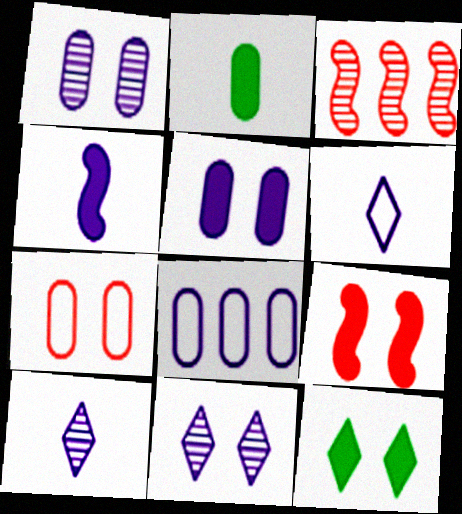[[4, 8, 11], 
[5, 9, 12]]